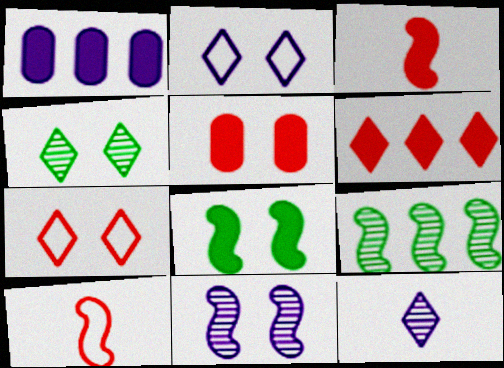[[1, 4, 10], 
[3, 5, 6]]